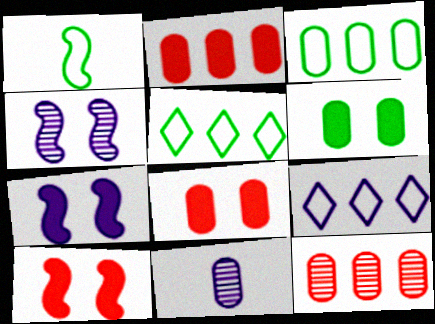[[3, 8, 11], 
[5, 10, 11], 
[7, 9, 11]]